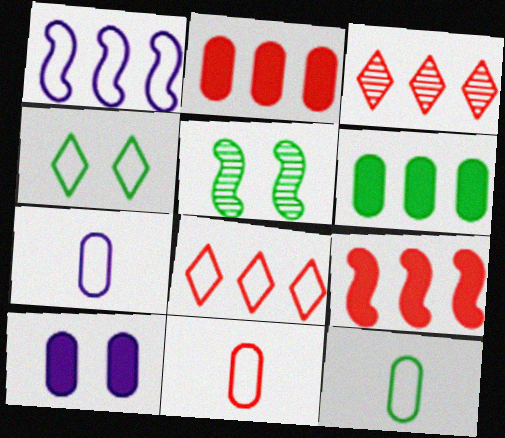[[1, 3, 6], 
[1, 4, 11], 
[7, 11, 12]]